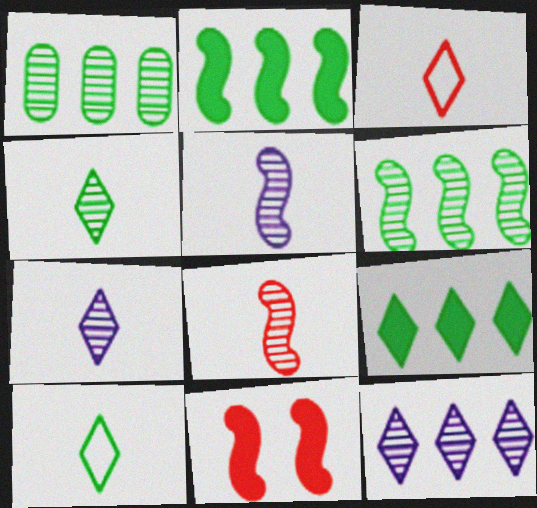[]